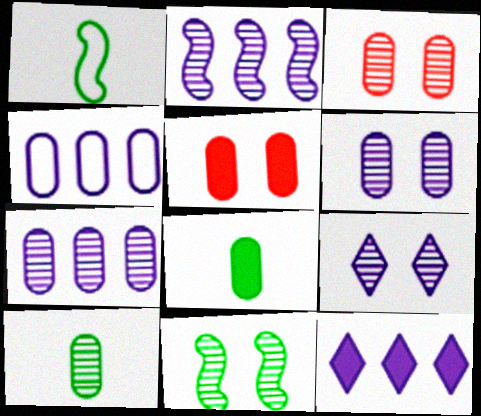[[1, 3, 12], 
[2, 4, 12], 
[3, 4, 8], 
[3, 7, 10], 
[3, 9, 11], 
[4, 5, 10]]